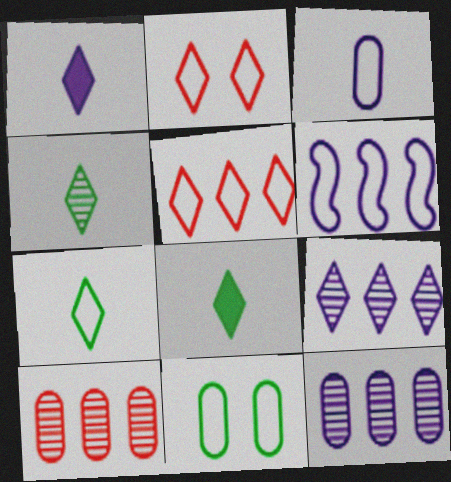[[2, 8, 9], 
[4, 7, 8]]